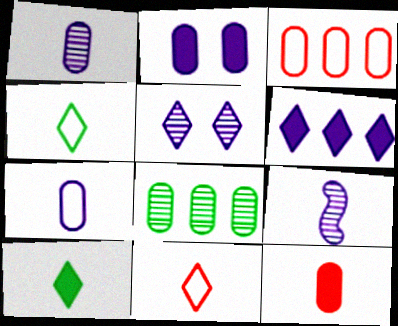[[4, 9, 12]]